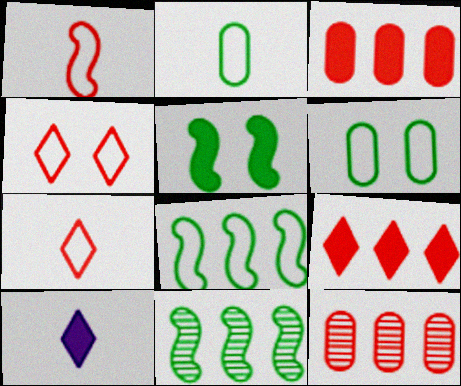[[3, 5, 10]]